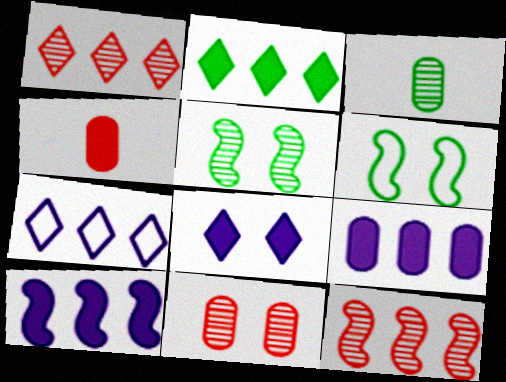[[1, 2, 7], 
[2, 3, 6], 
[4, 5, 7], 
[6, 8, 11]]